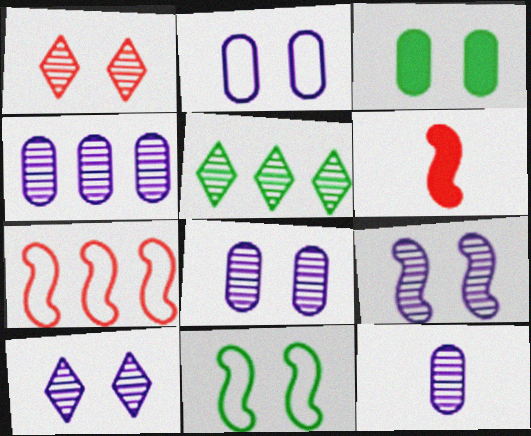[[2, 5, 6], 
[4, 8, 12], 
[8, 9, 10]]